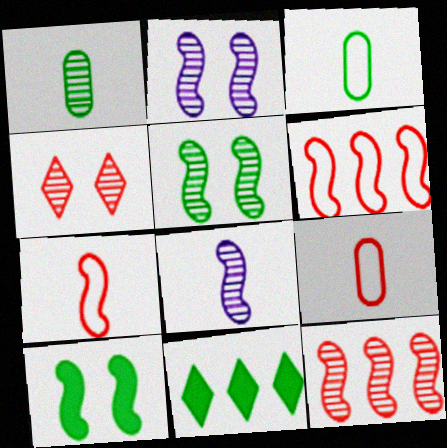[[2, 9, 11], 
[3, 5, 11], 
[5, 8, 12], 
[6, 8, 10]]